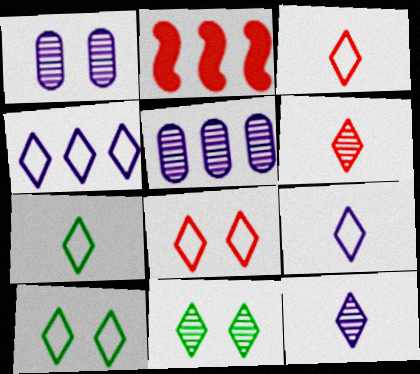[[1, 2, 7], 
[3, 4, 10], 
[3, 7, 9], 
[4, 7, 8]]